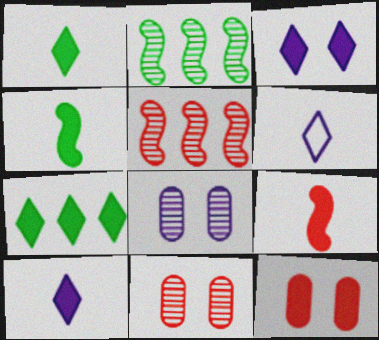[[2, 6, 12]]